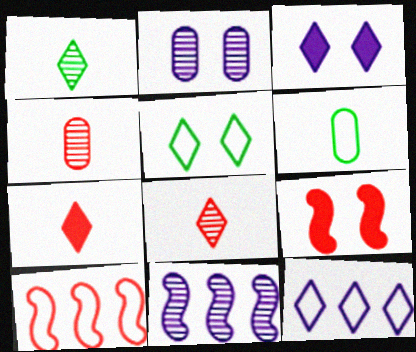[[2, 5, 9]]